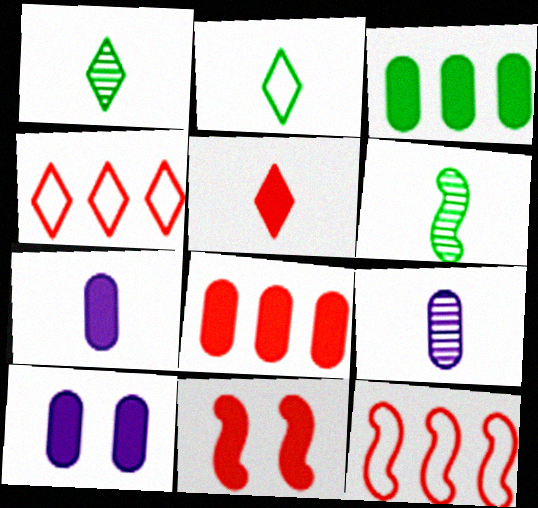[[1, 10, 12], 
[4, 6, 10], 
[5, 8, 11]]